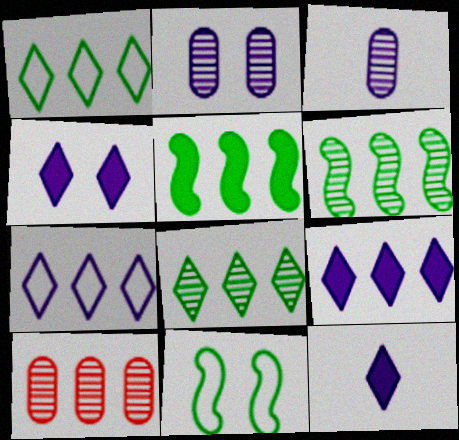[[4, 9, 12], 
[5, 7, 10], 
[10, 11, 12]]